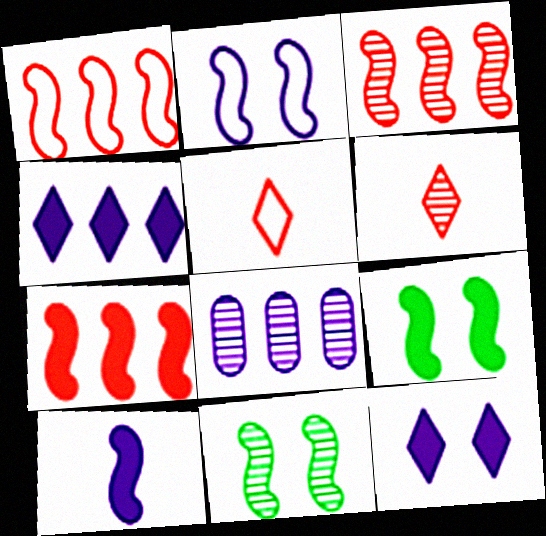[[1, 3, 7], 
[1, 10, 11], 
[5, 8, 9], 
[6, 8, 11], 
[7, 9, 10]]